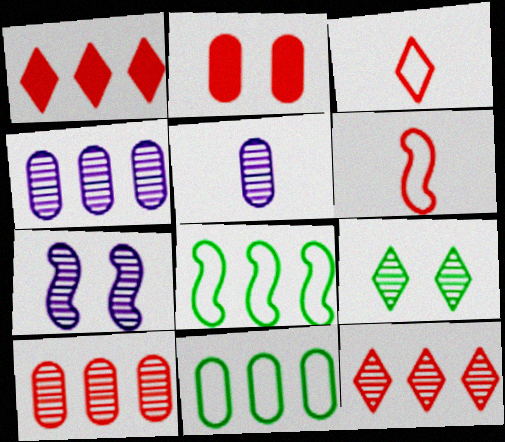[[1, 4, 8], 
[2, 5, 11], 
[2, 6, 12]]